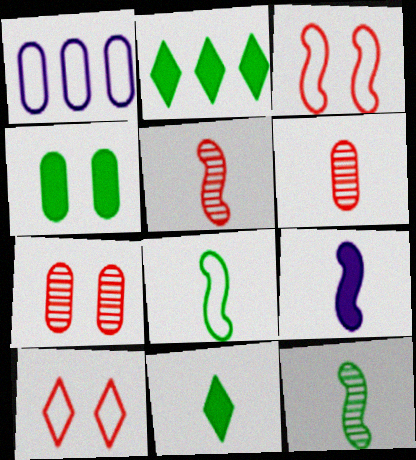[[1, 4, 6], 
[1, 8, 10], 
[5, 8, 9]]